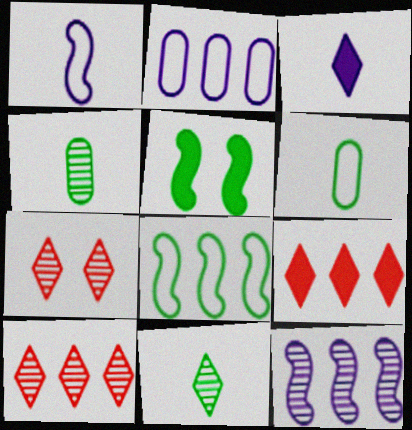[[4, 7, 12]]